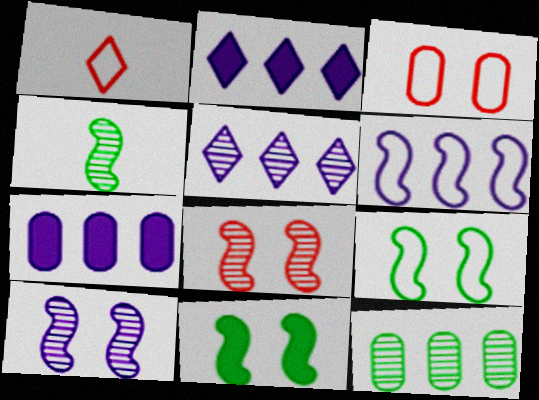[[2, 3, 4], 
[5, 6, 7]]